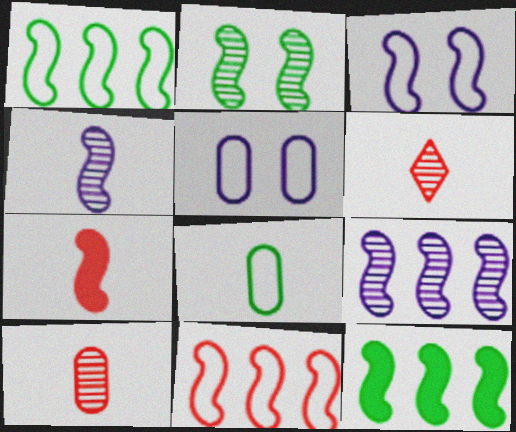[[5, 6, 12], 
[9, 11, 12]]